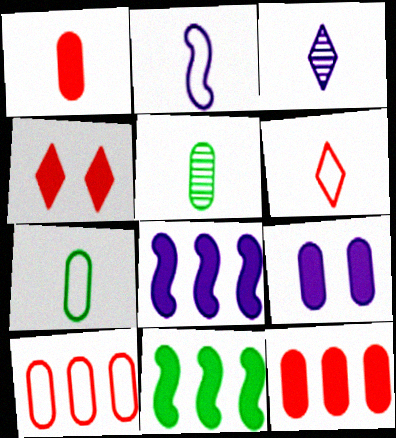[[2, 6, 7], 
[5, 9, 10]]